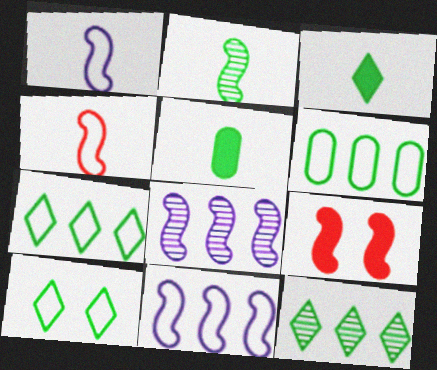[[2, 9, 11], 
[3, 10, 12]]